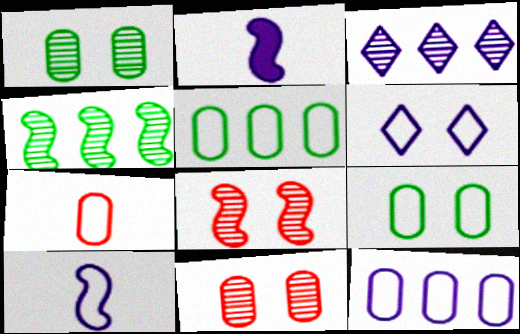[[6, 10, 12], 
[7, 9, 12]]